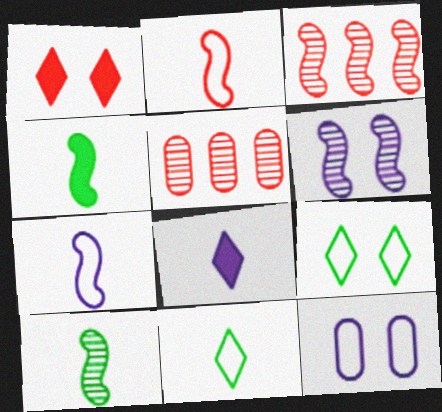[[1, 2, 5], 
[3, 6, 10]]